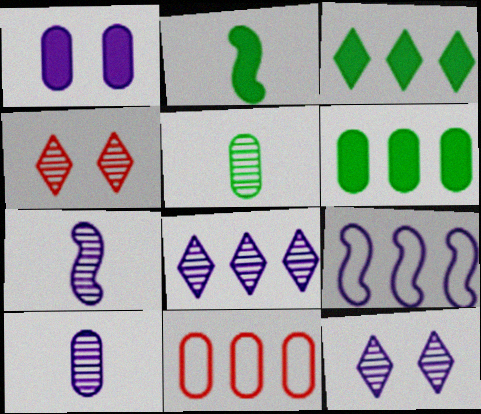[[1, 5, 11], 
[2, 11, 12]]